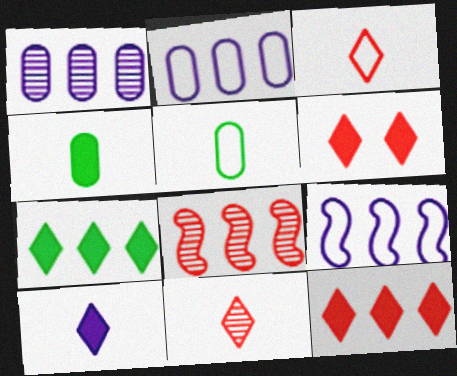[[2, 7, 8], 
[6, 7, 10]]